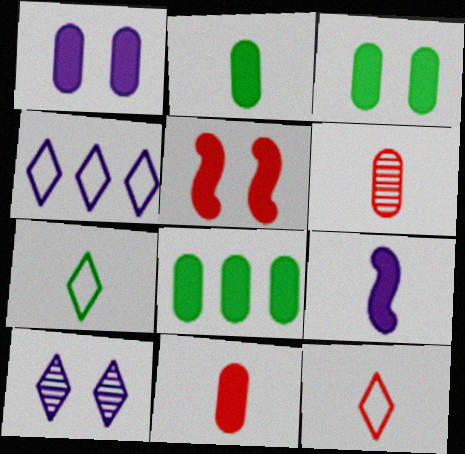[[1, 8, 11], 
[2, 3, 8], 
[6, 7, 9]]